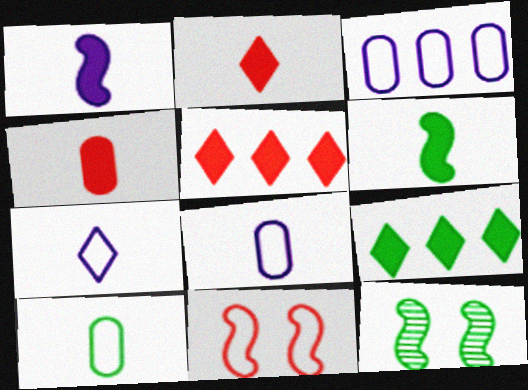[[2, 3, 12], 
[5, 8, 12], 
[9, 10, 12]]